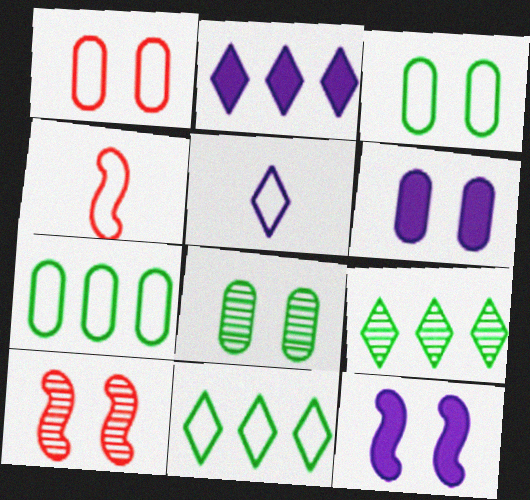[[1, 6, 8], 
[2, 4, 8], 
[4, 6, 9]]